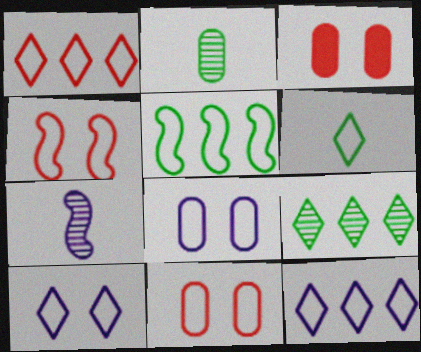[[1, 6, 10]]